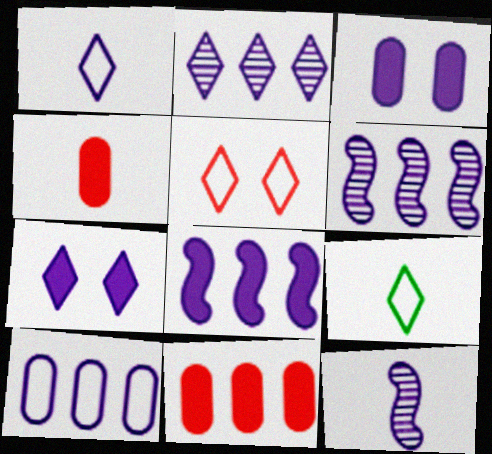[[1, 2, 7], 
[1, 3, 6], 
[2, 8, 10], 
[4, 9, 12], 
[7, 10, 12]]